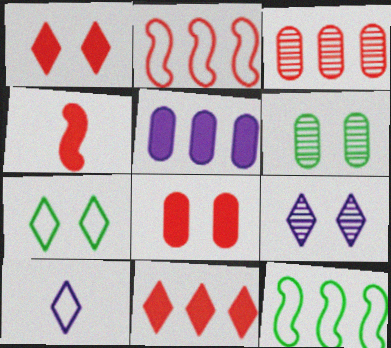[[1, 7, 9], 
[2, 3, 11], 
[4, 8, 11]]